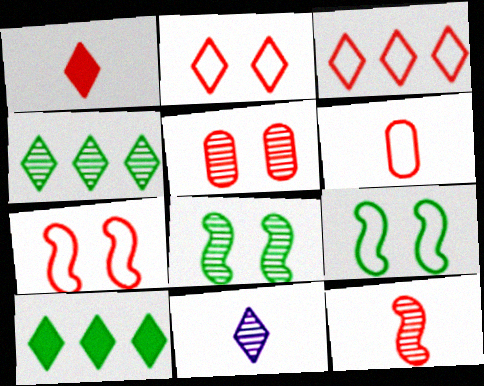[[1, 6, 12], 
[2, 10, 11], 
[3, 6, 7]]